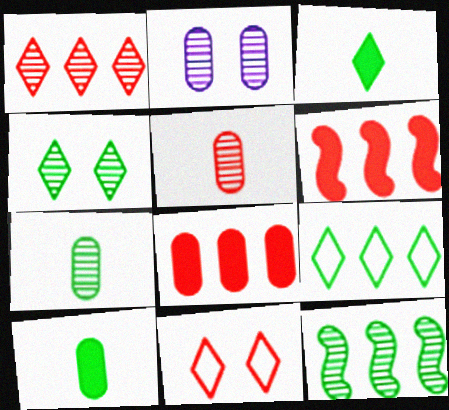[[3, 4, 9], 
[4, 7, 12], 
[5, 6, 11]]